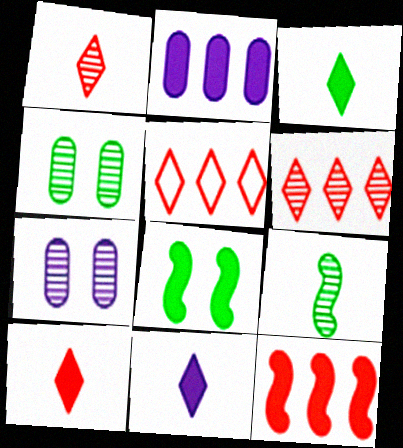[[2, 8, 10], 
[3, 10, 11], 
[6, 7, 9]]